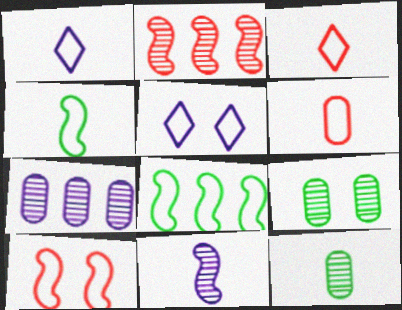[[1, 4, 6], 
[5, 6, 8]]